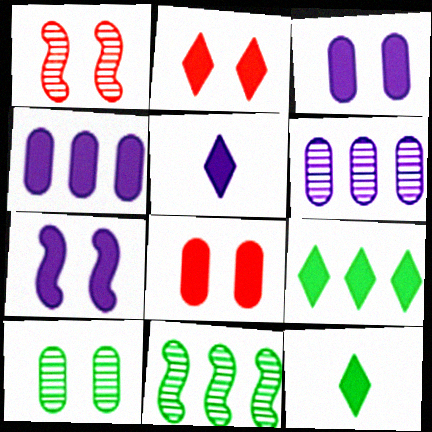[[2, 5, 9], 
[4, 5, 7]]